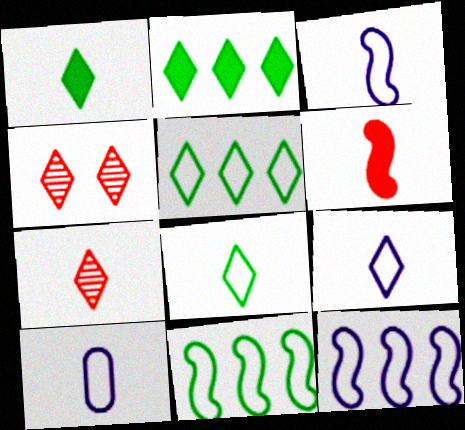[[1, 7, 9], 
[2, 4, 9], 
[3, 9, 10]]